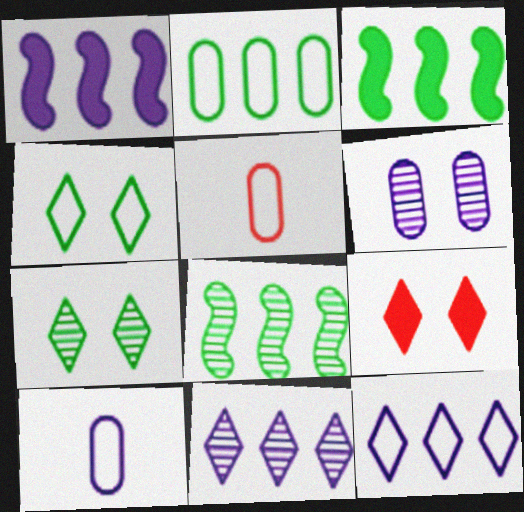[[1, 5, 7], 
[8, 9, 10]]